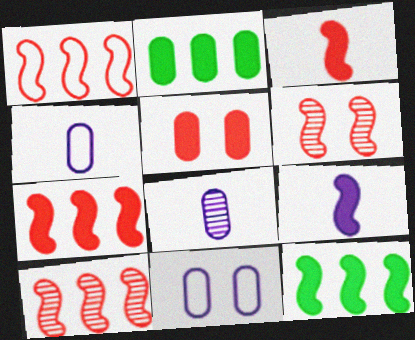[[1, 3, 6], 
[1, 7, 10]]